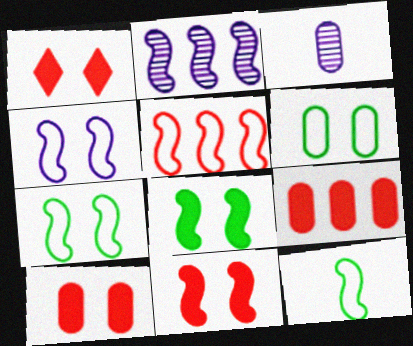[[1, 10, 11], 
[2, 11, 12], 
[3, 6, 9], 
[4, 5, 12]]